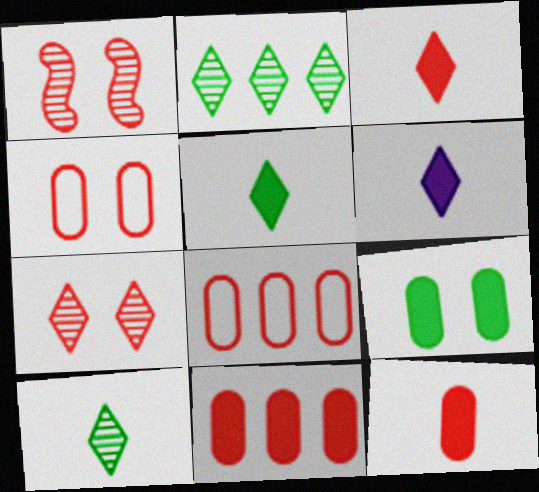[[1, 3, 8], 
[3, 5, 6]]